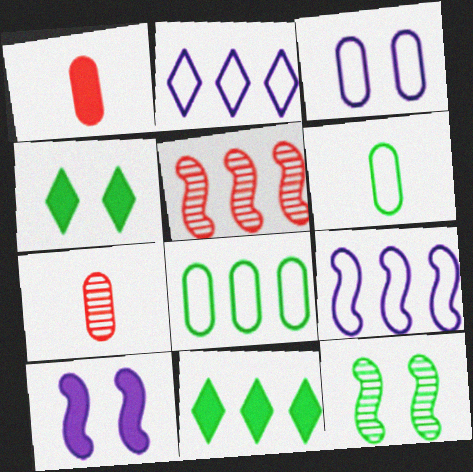[[1, 2, 12], 
[1, 10, 11], 
[4, 7, 9], 
[6, 11, 12]]